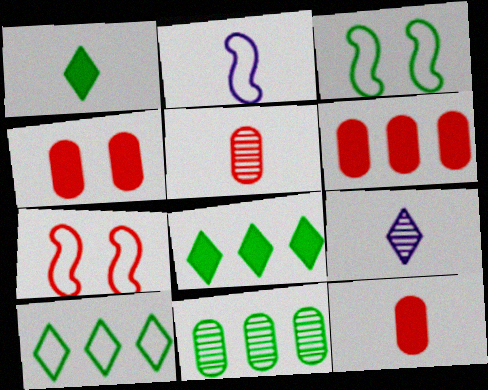[[1, 2, 5], 
[1, 3, 11], 
[3, 6, 9], 
[4, 6, 12]]